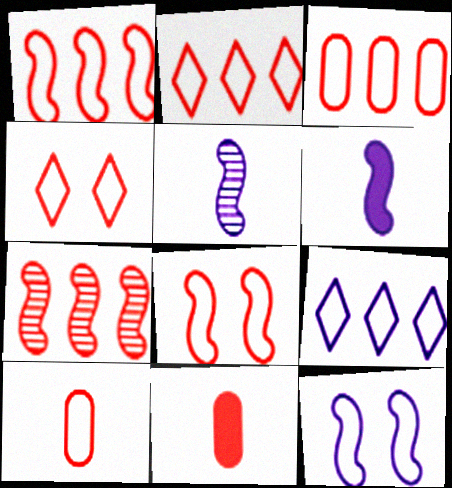[[1, 2, 3], 
[1, 4, 10], 
[2, 8, 10], 
[4, 7, 11]]